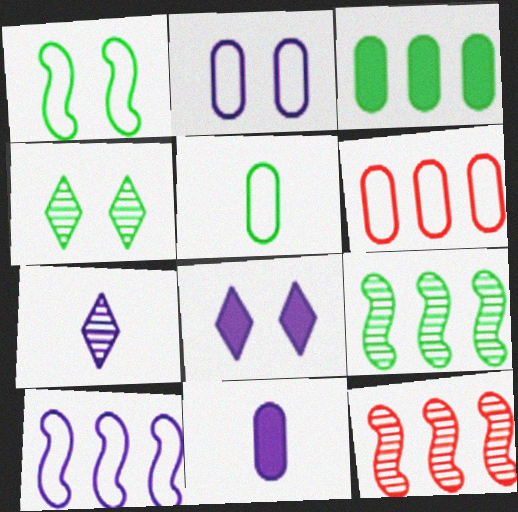[[2, 5, 6], 
[5, 8, 12]]